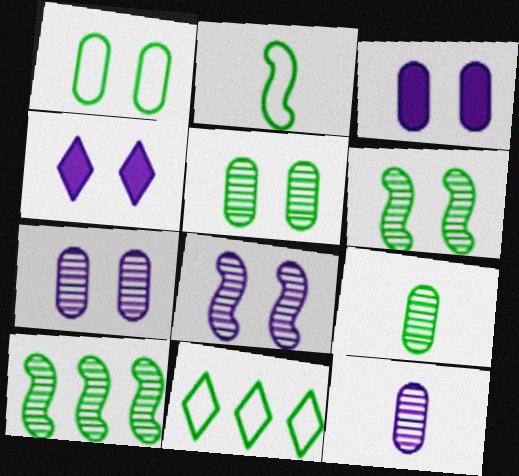[[1, 2, 11]]